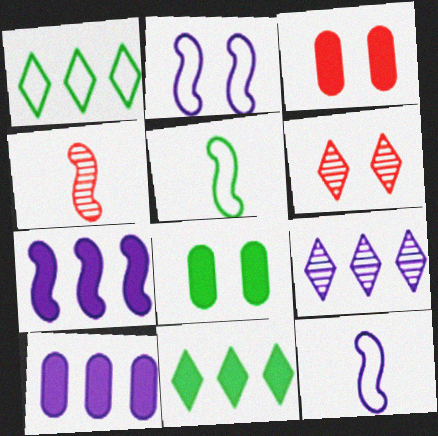[[2, 6, 8], 
[3, 5, 9], 
[5, 6, 10]]